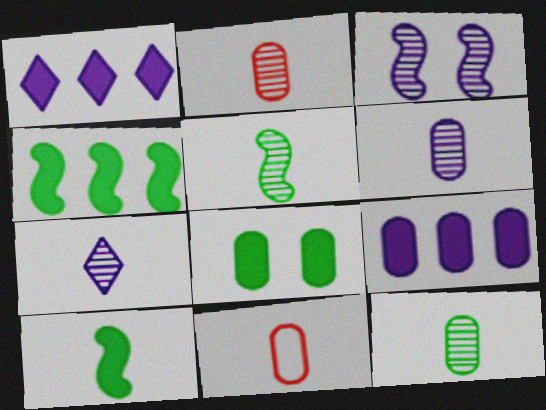[[2, 5, 7], 
[2, 6, 12], 
[7, 10, 11]]